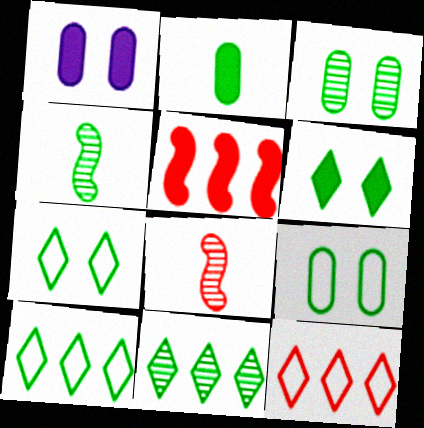[[1, 4, 12], 
[1, 8, 10], 
[3, 4, 11]]